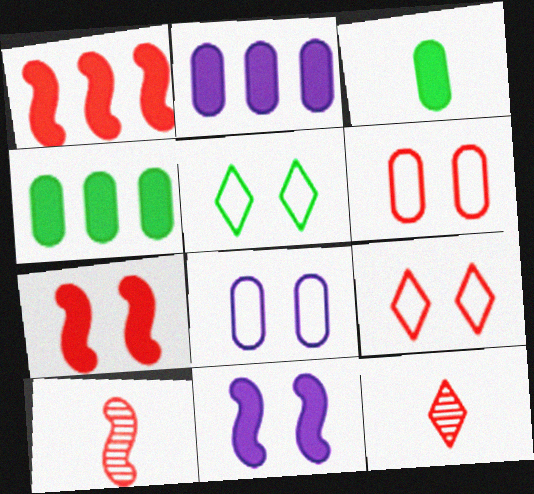[[1, 6, 12], 
[2, 5, 10]]